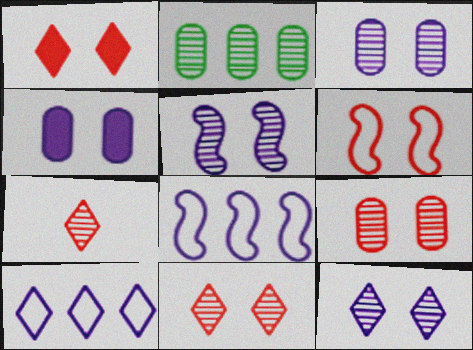[[1, 6, 9], 
[2, 5, 7], 
[3, 5, 12]]